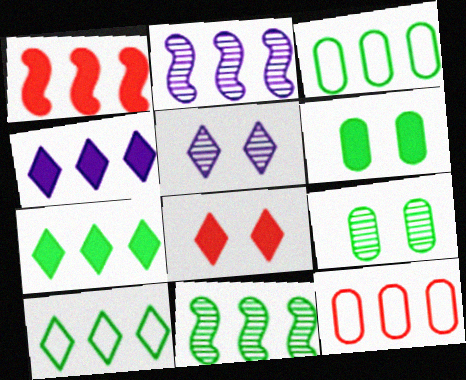[[2, 7, 12], 
[3, 7, 11], 
[4, 11, 12]]